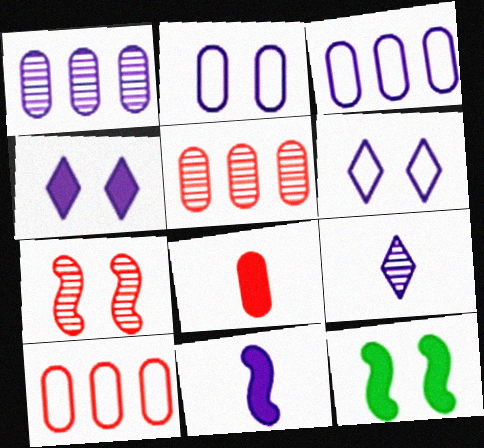[[1, 6, 11], 
[9, 10, 12]]